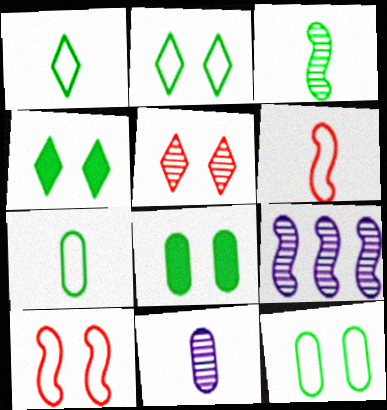[]